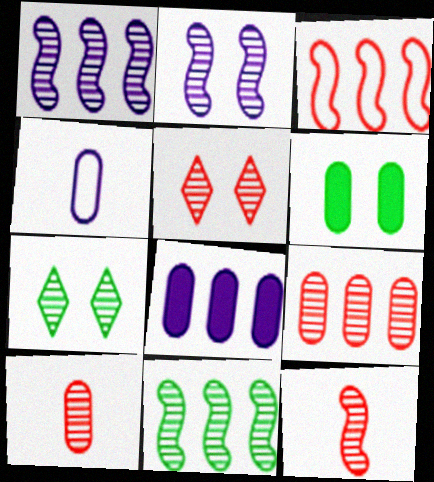[[1, 7, 10], 
[2, 11, 12], 
[4, 6, 9], 
[5, 9, 12]]